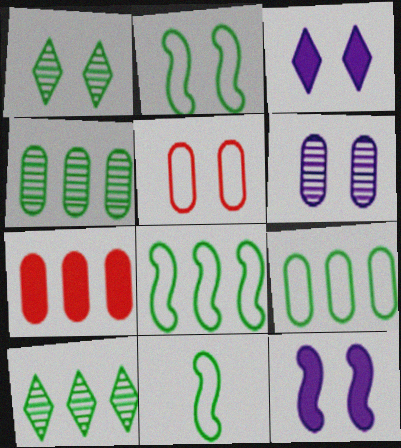[[1, 5, 12], 
[2, 8, 11]]